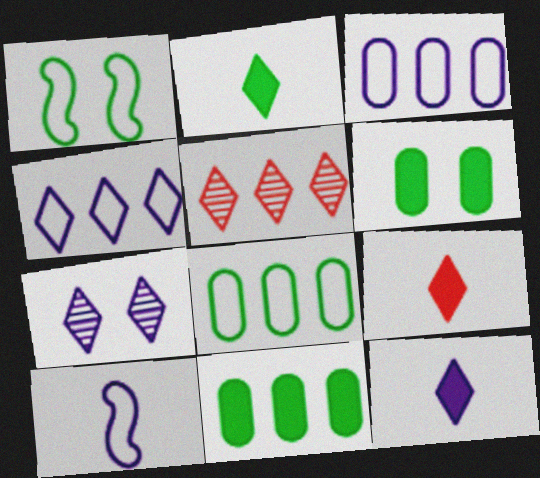[[2, 9, 12], 
[4, 7, 12], 
[5, 6, 10]]